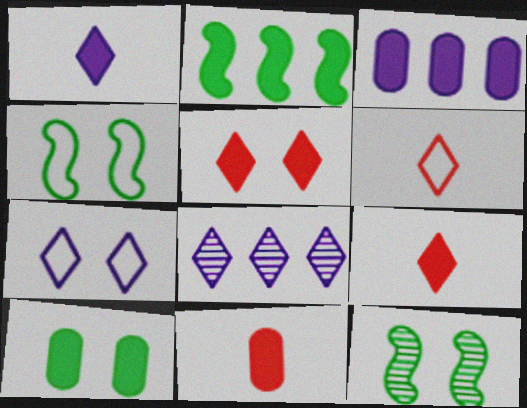[[1, 7, 8], 
[3, 6, 12], 
[3, 10, 11], 
[4, 8, 11]]